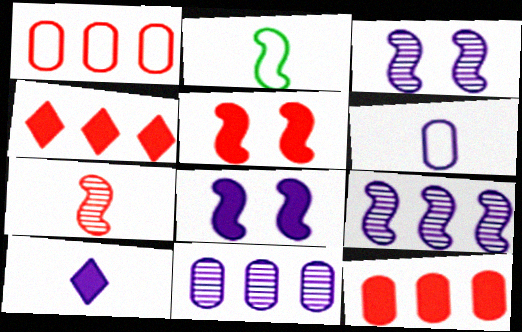[[2, 5, 9]]